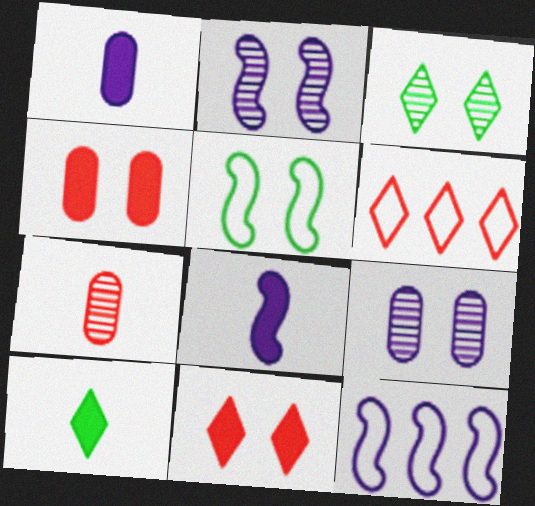[[2, 8, 12], 
[5, 9, 11]]